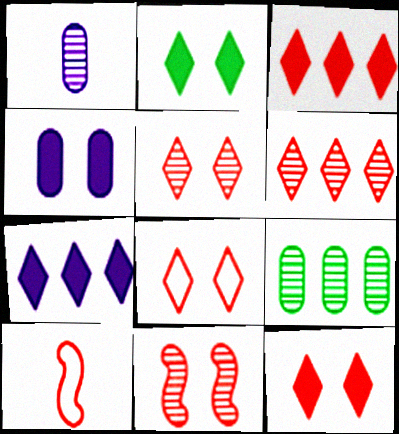[[5, 8, 12]]